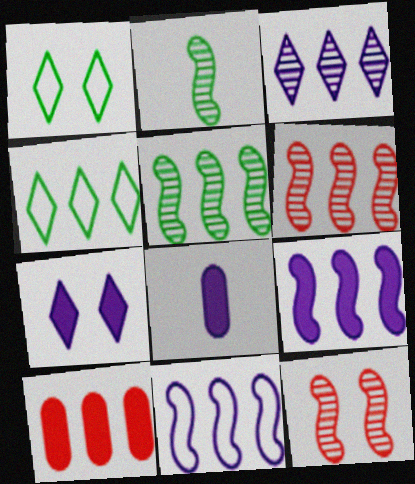[[1, 6, 8], 
[4, 8, 12], 
[7, 8, 9]]